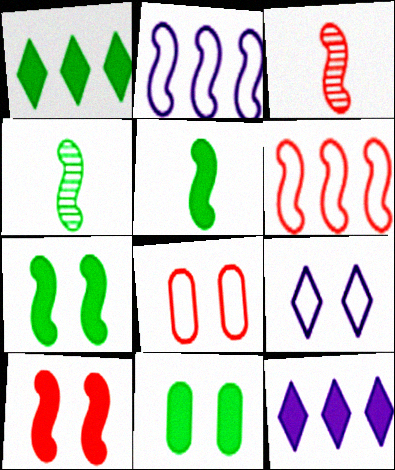[[1, 5, 11], 
[2, 3, 7], 
[2, 4, 10], 
[3, 6, 10], 
[4, 8, 12]]